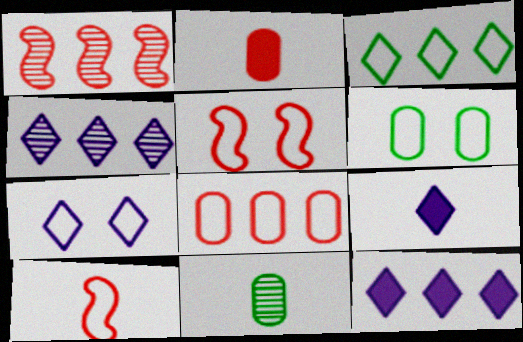[[1, 6, 9], 
[4, 7, 9], 
[5, 6, 7], 
[5, 11, 12], 
[9, 10, 11]]